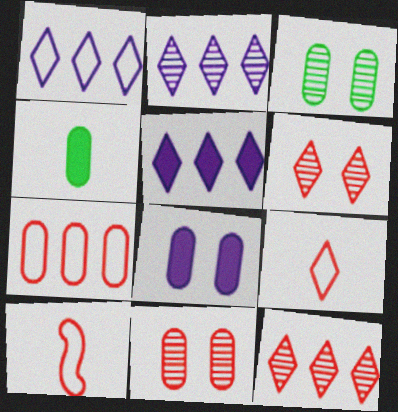[[1, 2, 5], 
[3, 5, 10]]